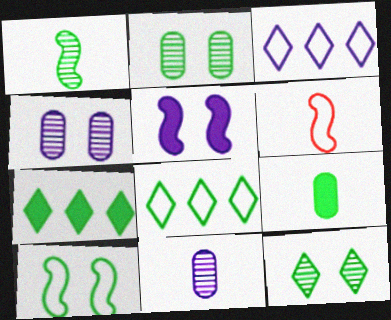[[3, 5, 11], 
[4, 6, 7]]